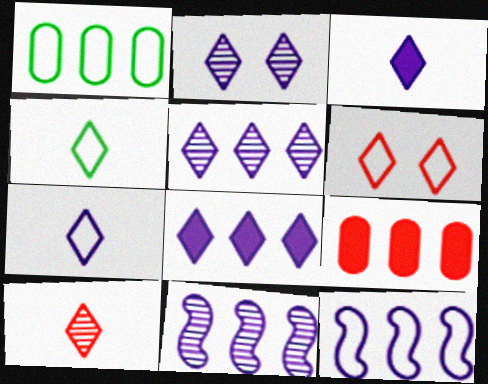[[2, 7, 8], 
[3, 4, 10]]